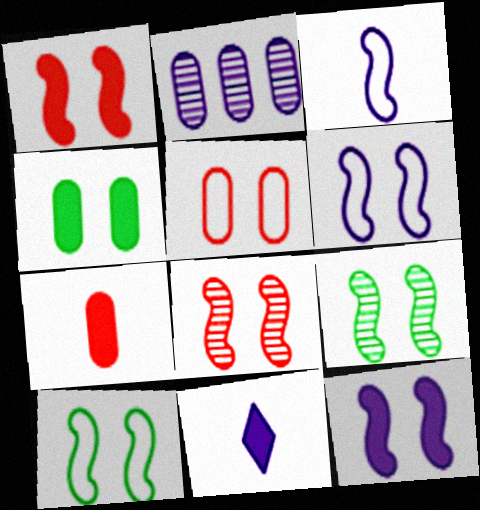[[1, 6, 9], 
[2, 6, 11], 
[8, 10, 12]]